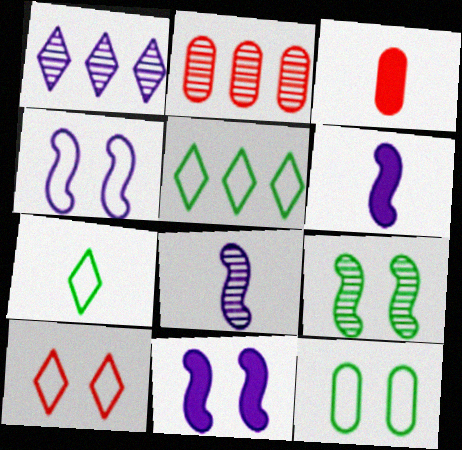[[2, 7, 11], 
[3, 7, 8], 
[4, 10, 12]]